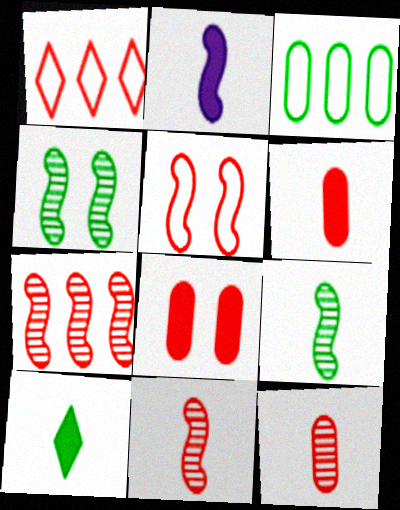[[1, 8, 11], 
[2, 6, 10], 
[3, 4, 10]]